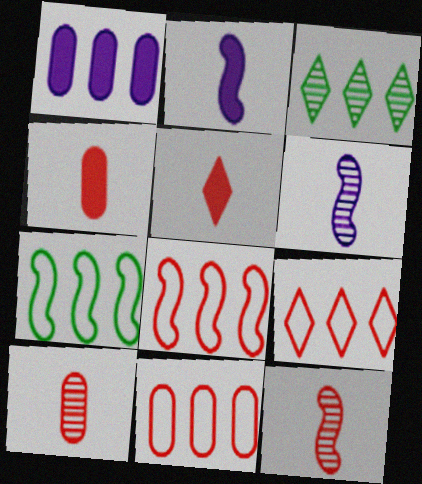[[1, 3, 8], 
[8, 9, 11]]